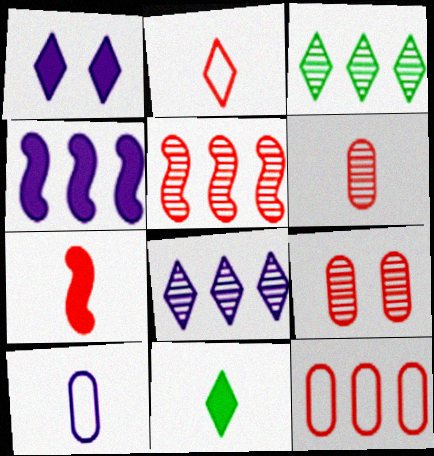[[1, 2, 3], 
[2, 6, 7], 
[3, 4, 12]]